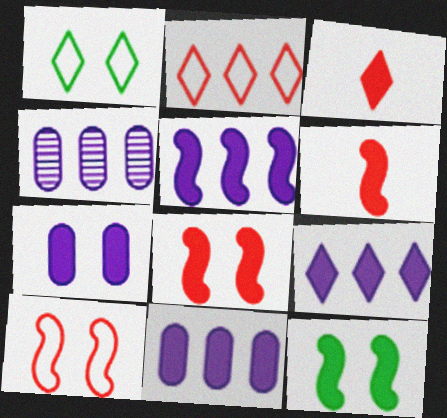[[1, 4, 6], 
[3, 11, 12], 
[5, 6, 12], 
[5, 9, 11]]